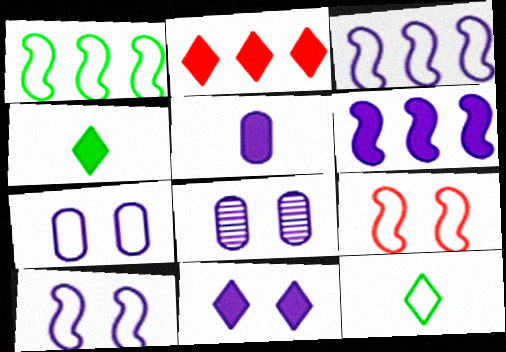[[2, 4, 11], 
[5, 6, 11], 
[8, 10, 11]]